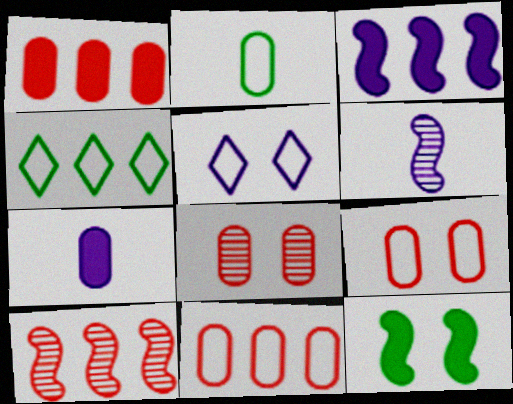[[5, 8, 12]]